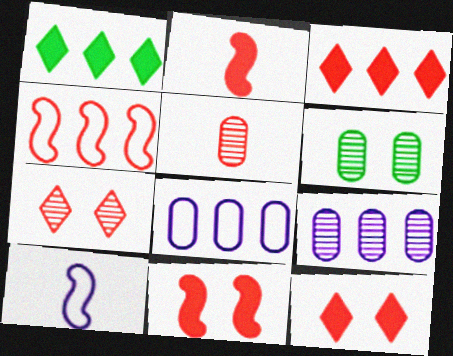[[1, 4, 9], 
[3, 6, 10], 
[4, 5, 12], 
[5, 6, 9]]